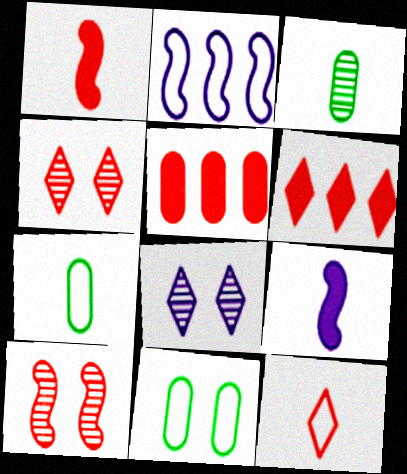[[2, 11, 12], 
[3, 9, 12], 
[4, 6, 12], 
[5, 10, 12]]